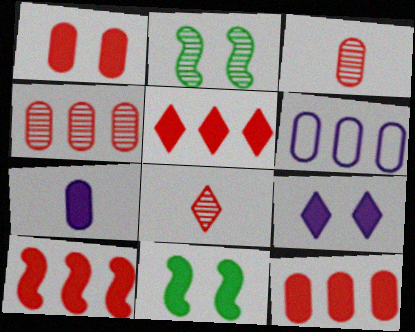[[1, 9, 11], 
[5, 7, 11], 
[5, 10, 12], 
[6, 8, 11]]